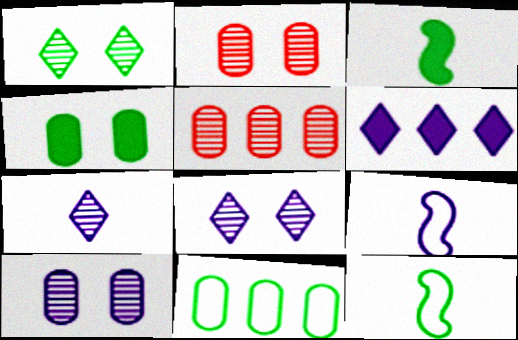[[1, 3, 11], 
[2, 6, 12], 
[6, 9, 10]]